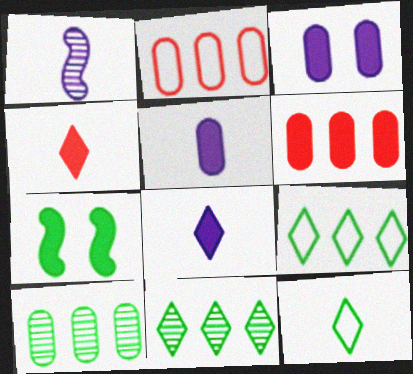[[6, 7, 8], 
[7, 10, 12]]